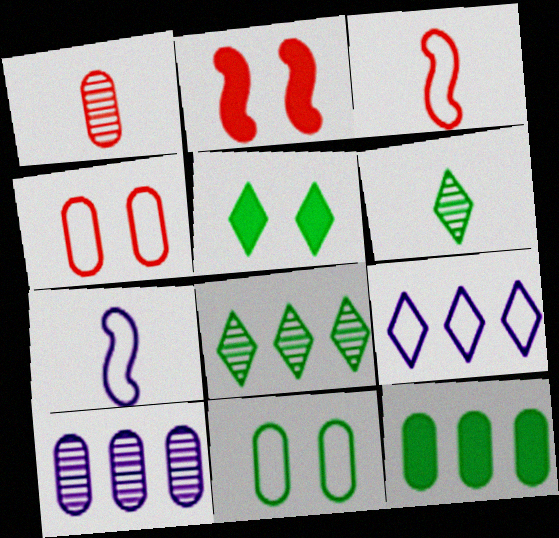[[3, 5, 10], 
[3, 9, 11]]